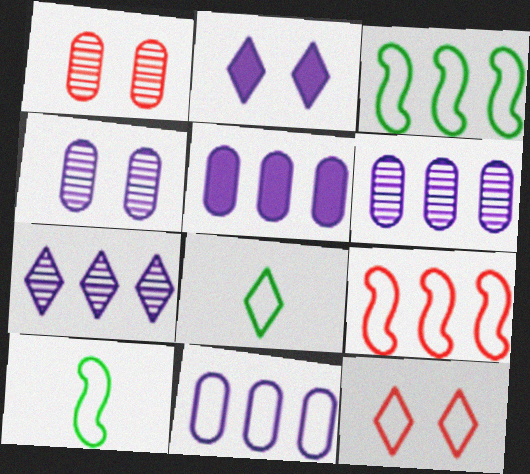[[5, 6, 11], 
[10, 11, 12]]